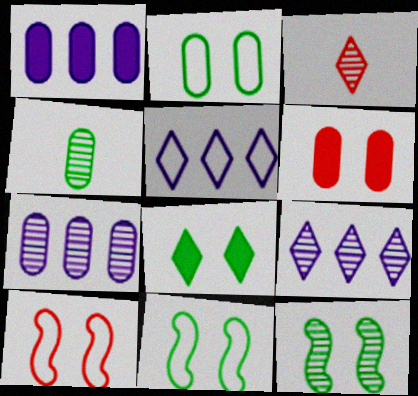[[1, 3, 11], 
[2, 8, 12], 
[3, 5, 8], 
[3, 7, 12]]